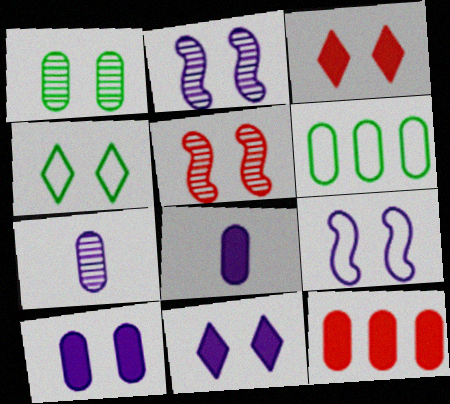[[1, 3, 9], 
[4, 5, 10]]